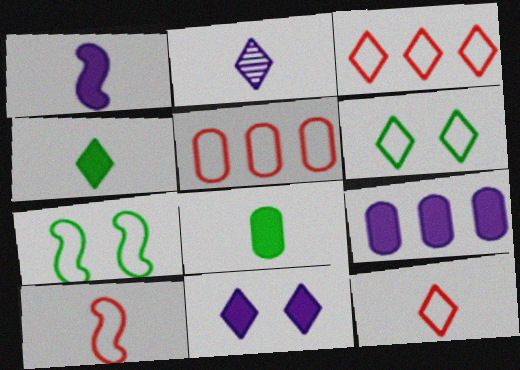[[1, 9, 11], 
[2, 4, 12], 
[2, 8, 10]]